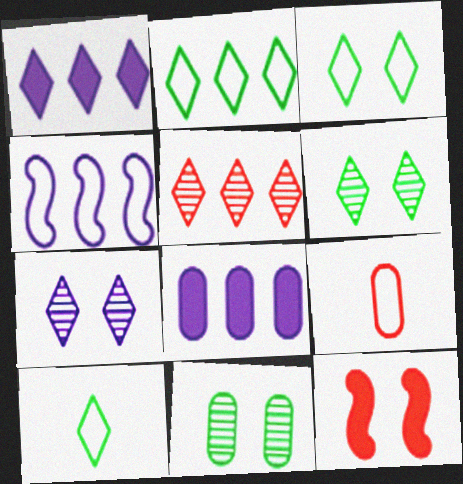[[1, 2, 5], 
[2, 3, 10], 
[3, 4, 9], 
[5, 9, 12], 
[8, 9, 11]]